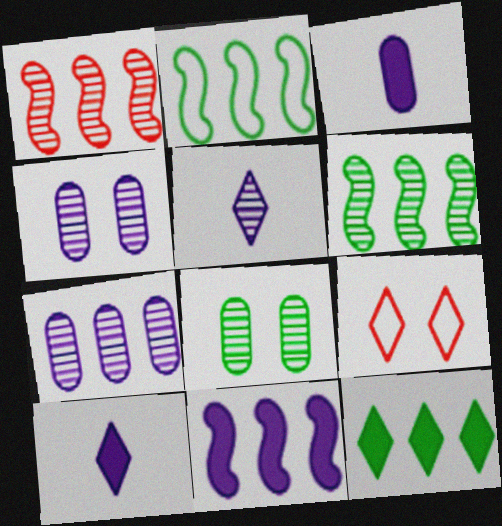[[1, 2, 11], 
[1, 5, 8], 
[3, 6, 9], 
[5, 9, 12]]